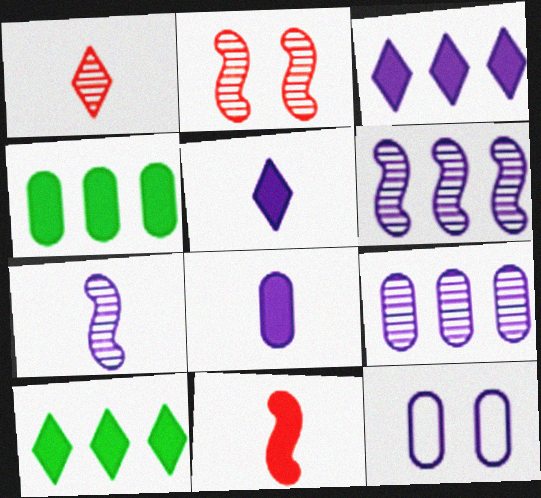[[3, 7, 12], 
[5, 6, 12], 
[8, 9, 12]]